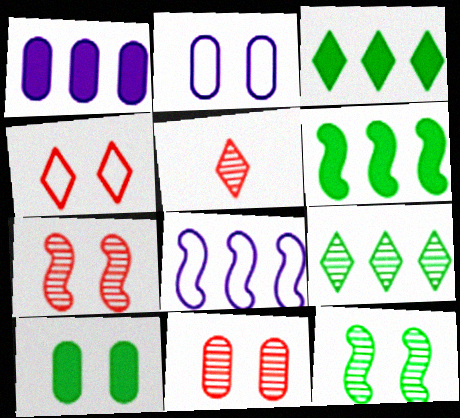[[2, 5, 6], 
[2, 10, 11], 
[5, 8, 10]]